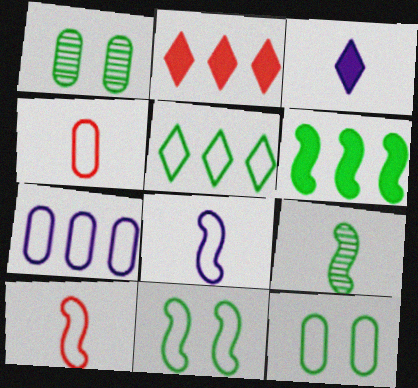[[1, 2, 8], 
[3, 4, 9], 
[4, 7, 12], 
[6, 9, 11]]